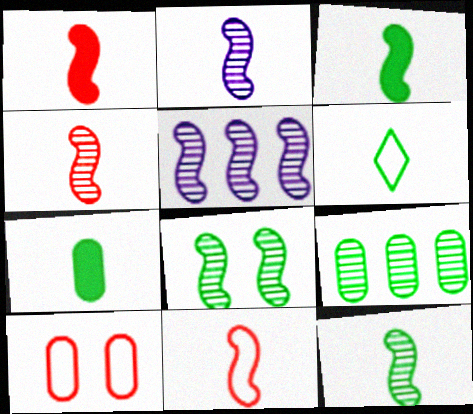[[1, 4, 11], 
[2, 3, 11], 
[2, 4, 12], 
[4, 5, 8], 
[6, 7, 12]]